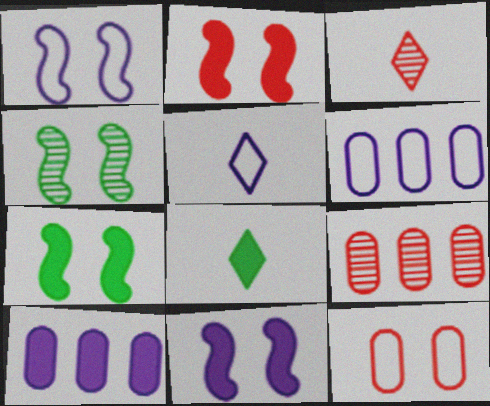[[1, 2, 4], 
[1, 5, 6], 
[1, 8, 9], 
[2, 7, 11], 
[2, 8, 10], 
[3, 5, 8], 
[3, 6, 7], 
[5, 7, 9]]